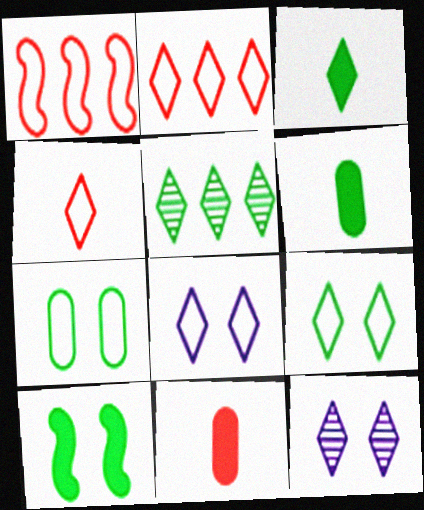[[1, 6, 12], 
[2, 3, 12], 
[3, 5, 9]]